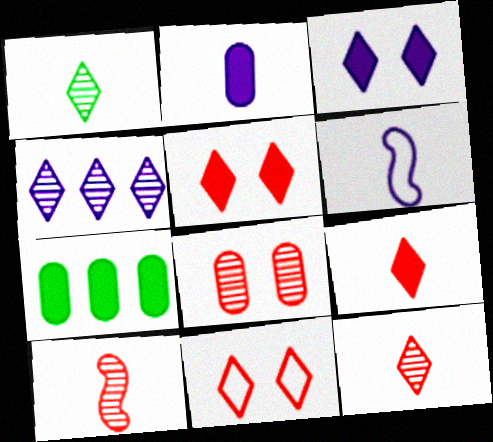[]